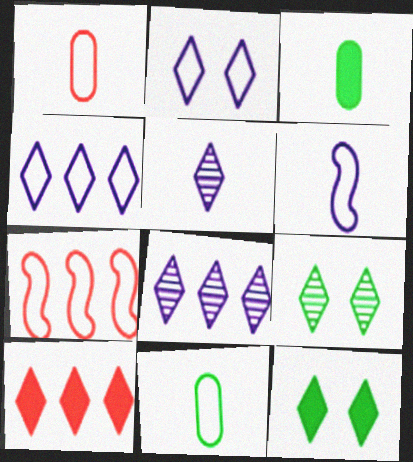[[2, 7, 11]]